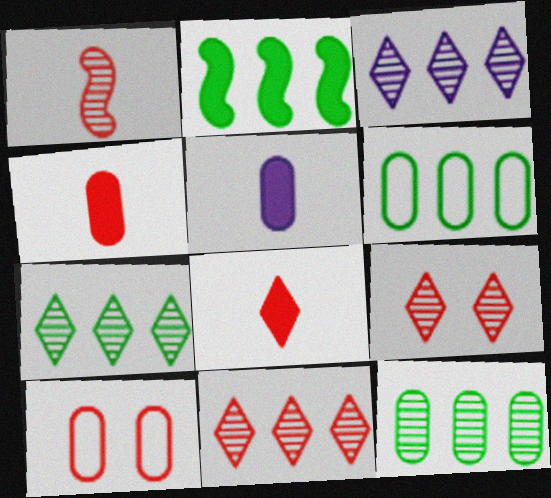[[2, 6, 7], 
[3, 7, 11], 
[5, 10, 12]]